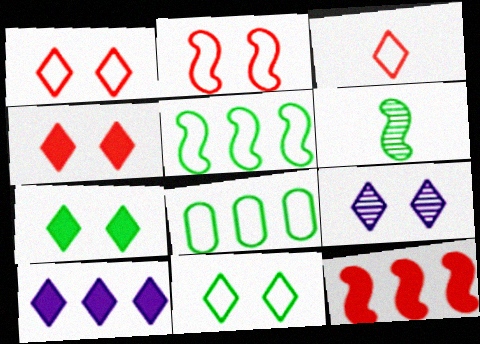[[1, 7, 9], 
[4, 9, 11], 
[6, 7, 8]]